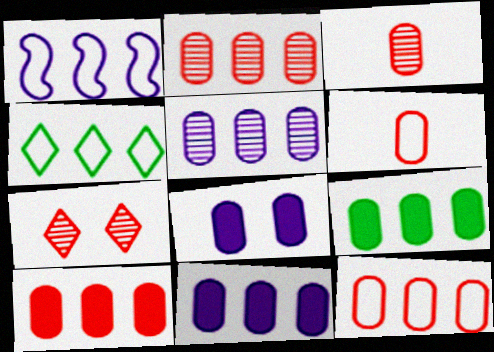[[1, 4, 12], 
[2, 10, 12], 
[5, 9, 12], 
[9, 10, 11]]